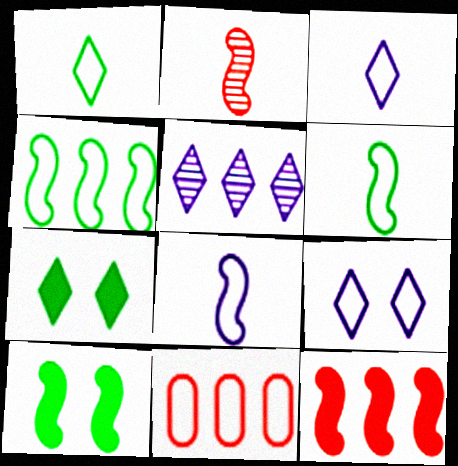[[6, 9, 11]]